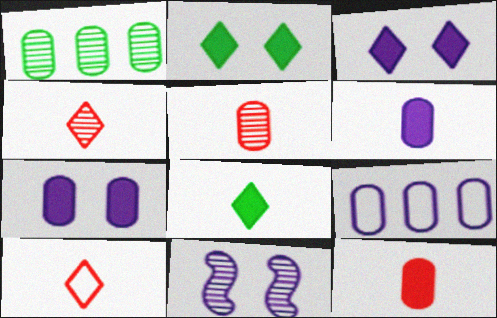[[1, 4, 11]]